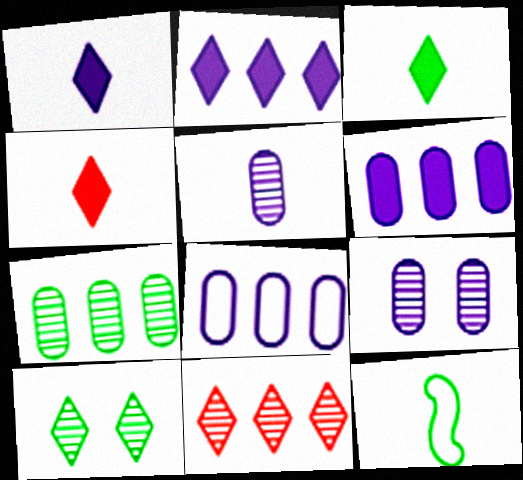[[1, 3, 4], 
[4, 5, 12]]